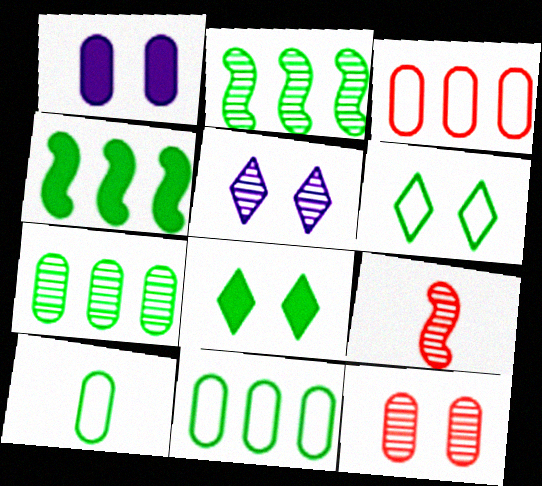[[2, 8, 10], 
[5, 7, 9]]